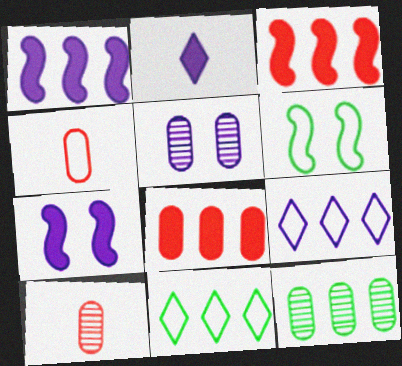[[3, 9, 12], 
[4, 6, 9], 
[5, 10, 12], 
[7, 10, 11]]